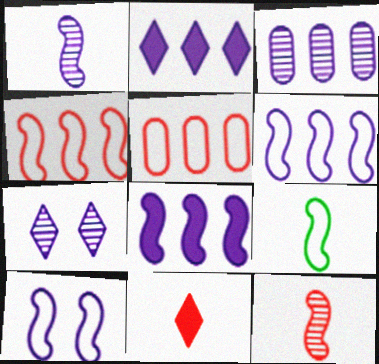[[1, 3, 7], 
[1, 8, 10], 
[2, 3, 6], 
[4, 9, 10]]